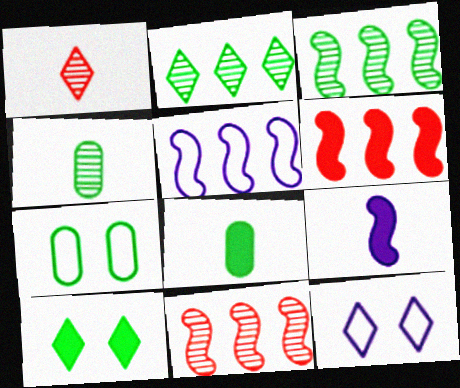[[3, 5, 6], 
[4, 6, 12], 
[8, 11, 12]]